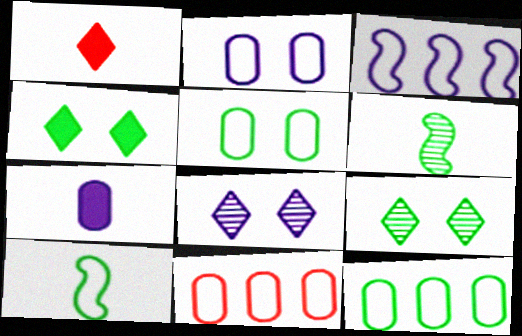[[3, 7, 8], 
[4, 6, 12]]